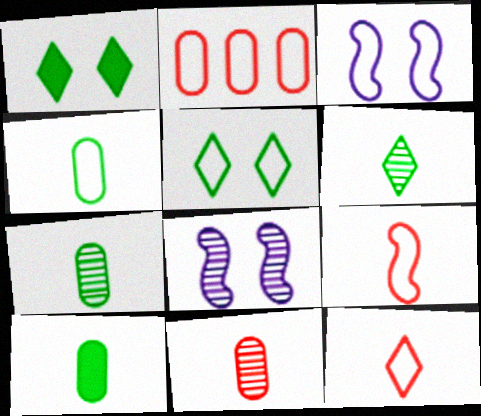[[4, 7, 10]]